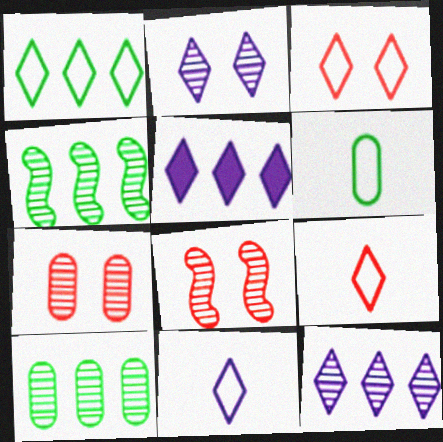[[1, 3, 11], 
[2, 5, 11], 
[5, 6, 8]]